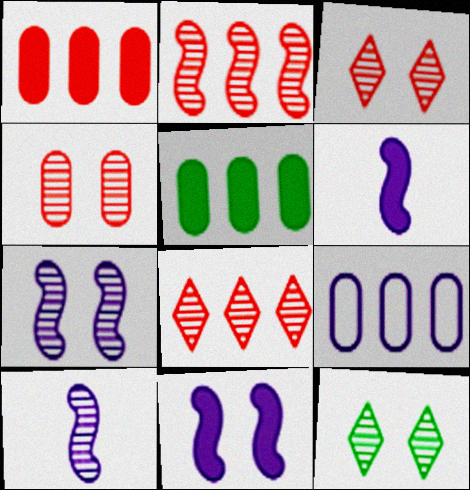[[4, 7, 12]]